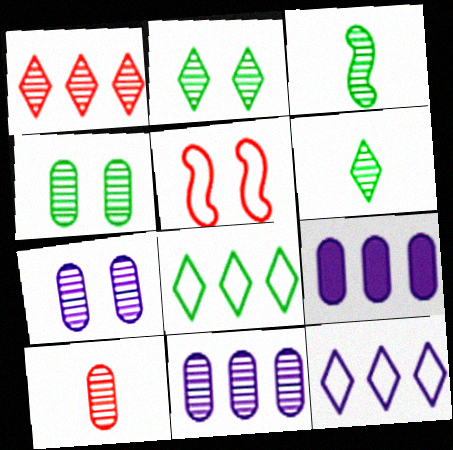[[1, 3, 7], 
[4, 10, 11], 
[5, 6, 9]]